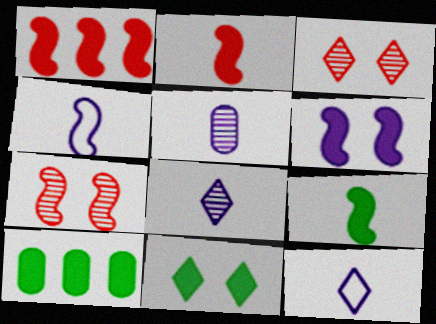[[1, 6, 9], 
[3, 4, 10], 
[7, 10, 12], 
[9, 10, 11]]